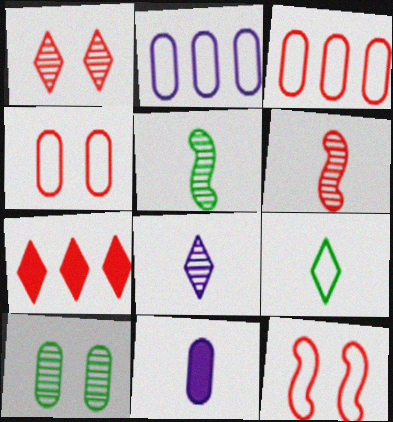[[2, 9, 12], 
[3, 10, 11], 
[4, 6, 7], 
[6, 9, 11]]